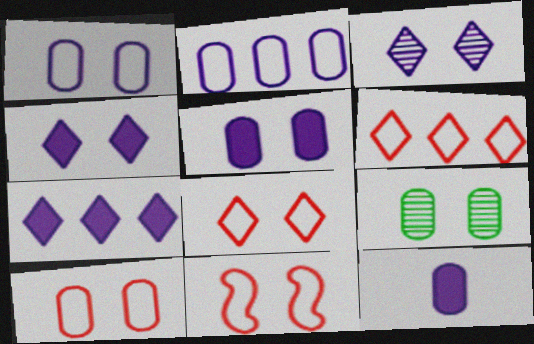[[4, 9, 11], 
[5, 9, 10], 
[8, 10, 11]]